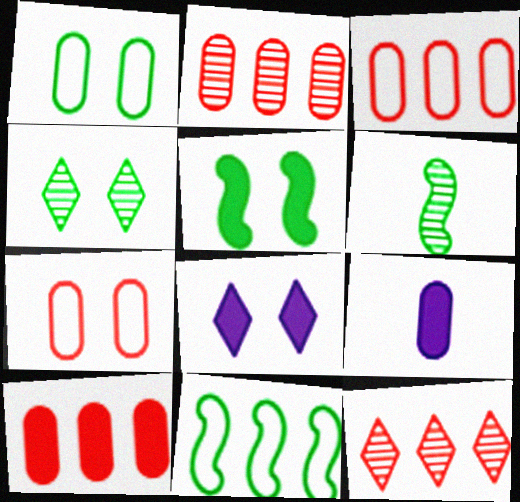[[1, 2, 9], 
[1, 4, 5], 
[2, 3, 10], 
[3, 6, 8], 
[5, 6, 11]]